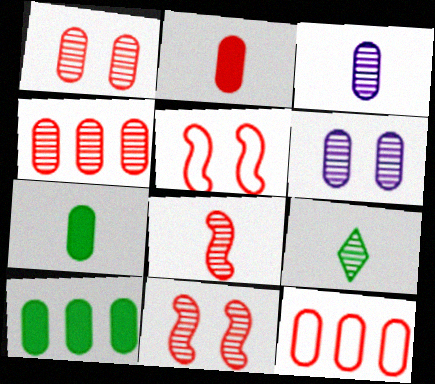[[1, 2, 12], 
[3, 8, 9], 
[6, 7, 12]]